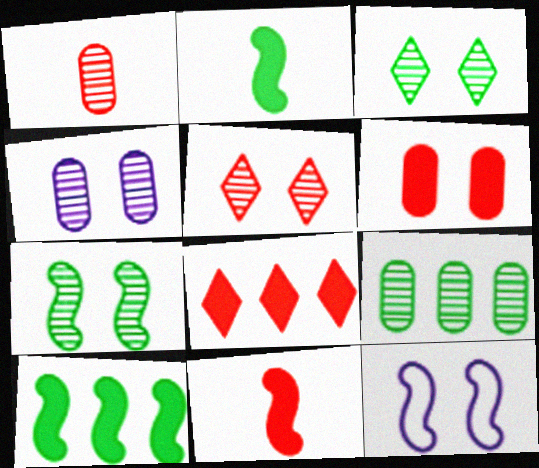[[1, 4, 9], 
[3, 6, 12], 
[4, 5, 7], 
[6, 8, 11]]